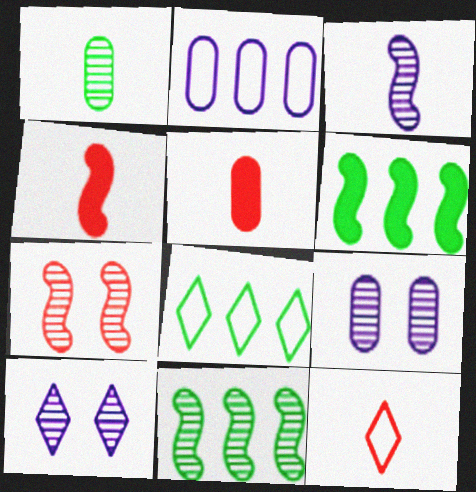[[3, 7, 11], 
[4, 8, 9], 
[6, 9, 12]]